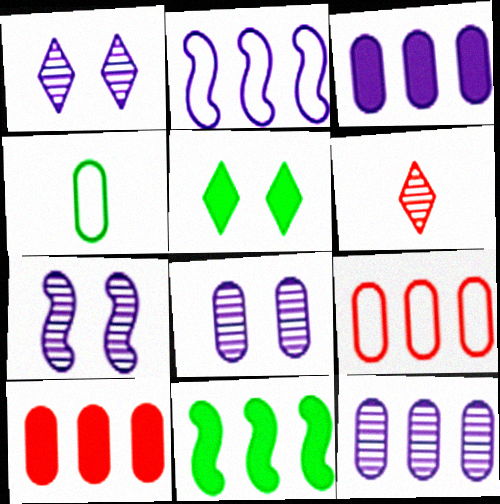[[1, 7, 8], 
[4, 8, 10]]